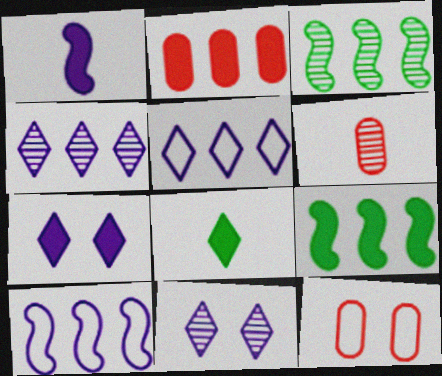[[2, 3, 5], 
[2, 6, 12], 
[3, 6, 11]]